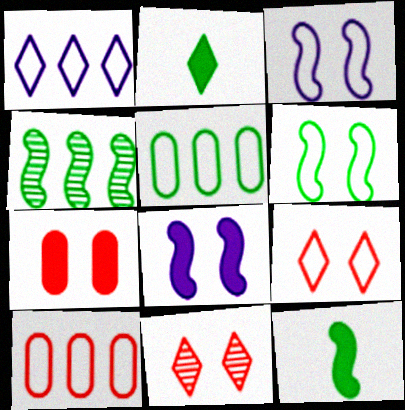[[1, 2, 11], 
[4, 6, 12]]